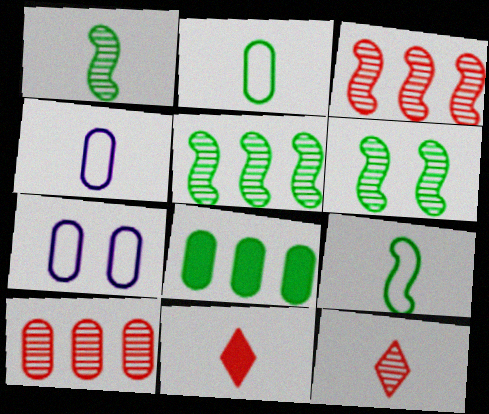[[1, 4, 11], 
[1, 5, 6], 
[5, 7, 11]]